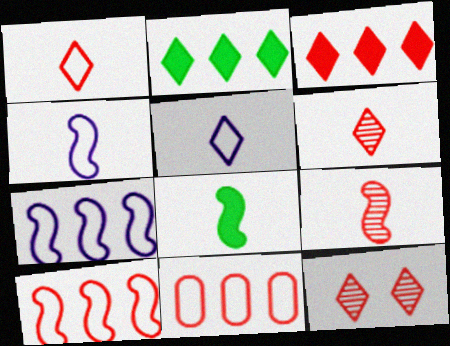[[1, 3, 12], 
[2, 5, 12], 
[4, 8, 9]]